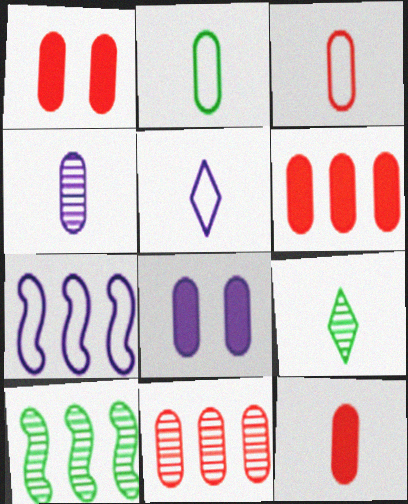[[1, 3, 11], 
[1, 5, 10], 
[1, 6, 12], 
[1, 7, 9], 
[2, 4, 12], 
[2, 8, 11]]